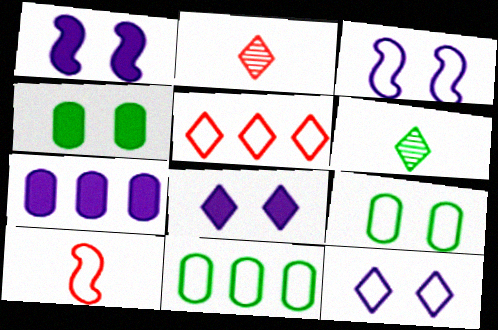[[1, 2, 11], 
[5, 6, 8], 
[10, 11, 12]]